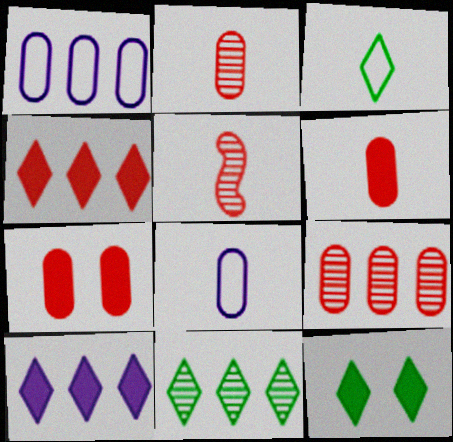[[1, 5, 12], 
[3, 11, 12]]